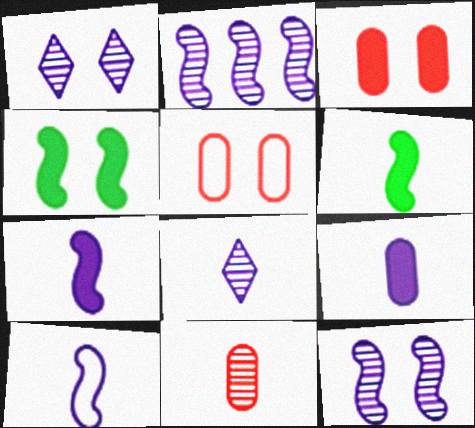[[1, 4, 5], 
[8, 9, 10]]